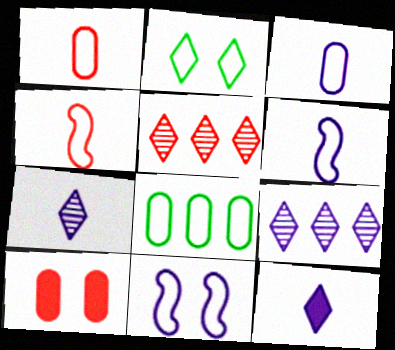[[2, 5, 12], 
[4, 5, 10]]